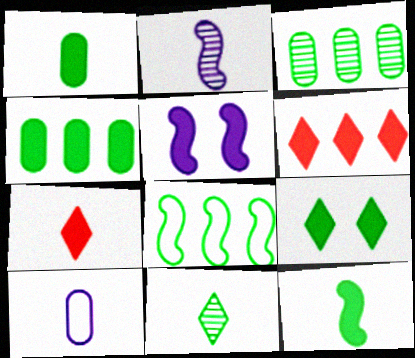[[1, 5, 6], 
[4, 5, 7], 
[4, 9, 12]]